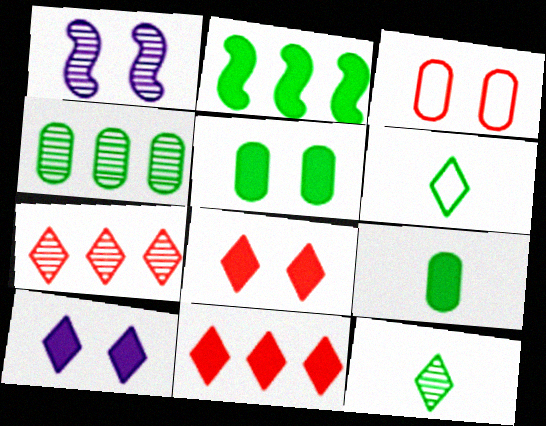[[6, 7, 10]]